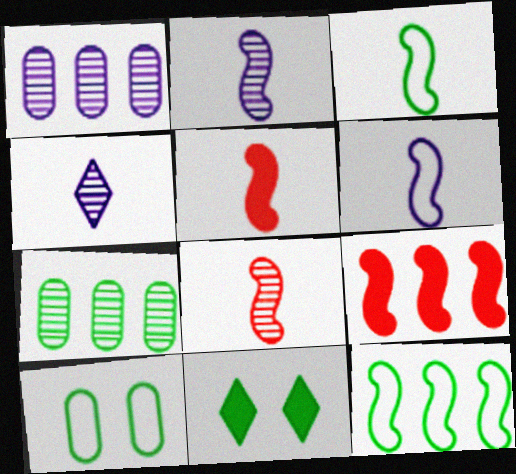[[2, 3, 5], 
[3, 7, 11], 
[4, 9, 10]]